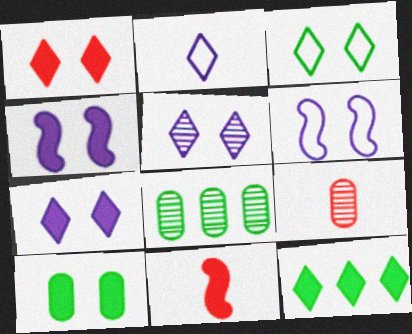[[1, 3, 5], 
[1, 4, 10], 
[6, 9, 12]]